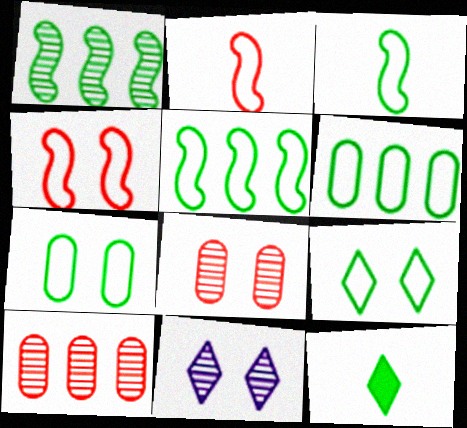[[1, 7, 12], 
[3, 6, 9]]